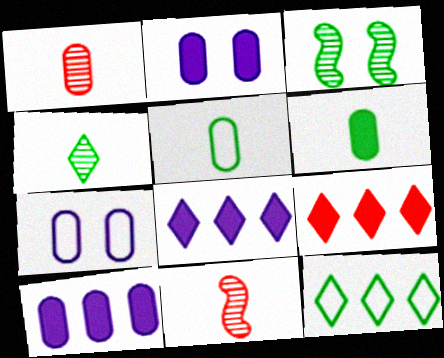[[2, 11, 12], 
[3, 6, 12]]